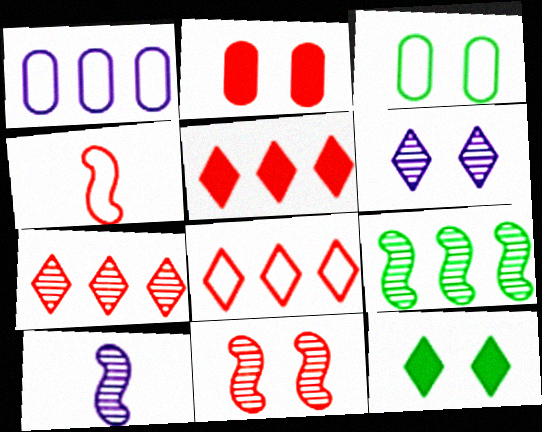[[1, 5, 9], 
[2, 4, 7], 
[3, 5, 10], 
[5, 7, 8], 
[9, 10, 11]]